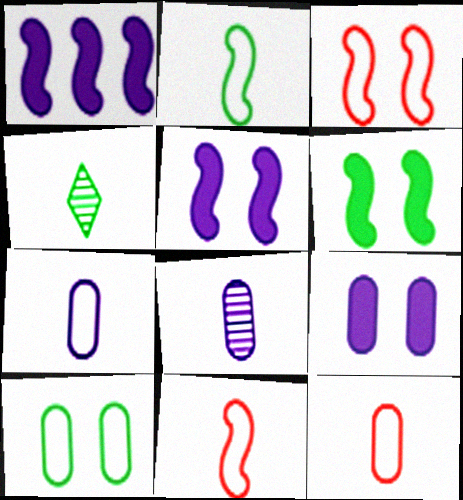[]